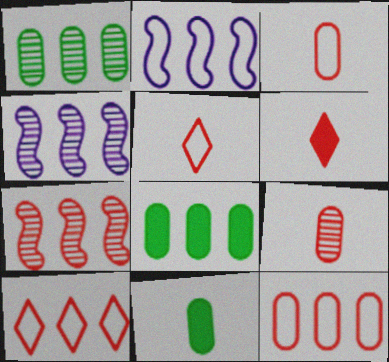[[4, 8, 10]]